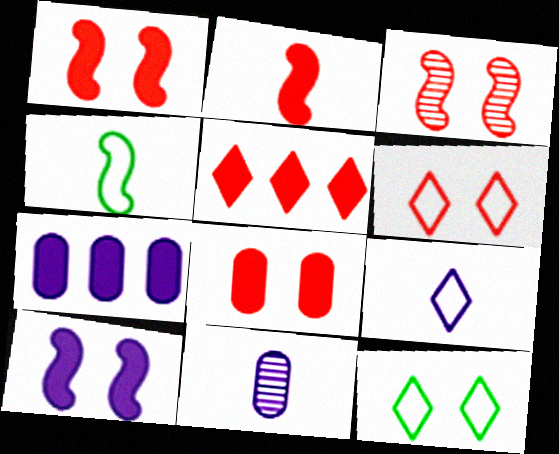[[2, 5, 8], 
[3, 6, 8]]